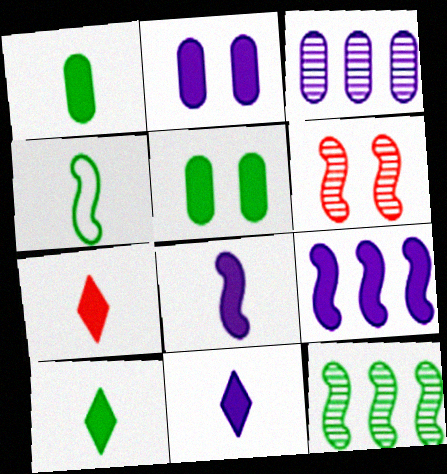[[1, 7, 8], 
[2, 9, 11], 
[4, 6, 9], 
[5, 7, 9], 
[7, 10, 11]]